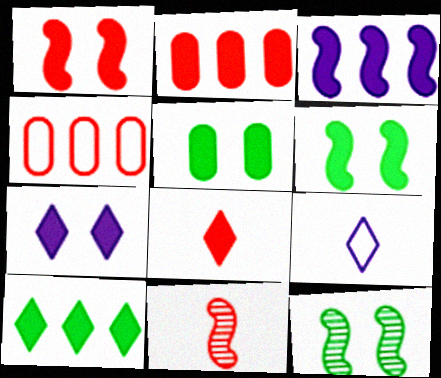[[1, 2, 8], 
[1, 5, 7], 
[2, 3, 10], 
[2, 9, 12], 
[3, 5, 8], 
[7, 8, 10]]